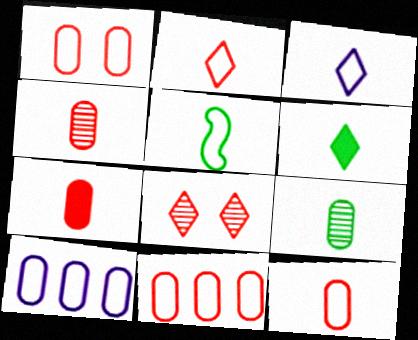[[1, 11, 12], 
[3, 5, 12], 
[4, 7, 12], 
[5, 6, 9]]